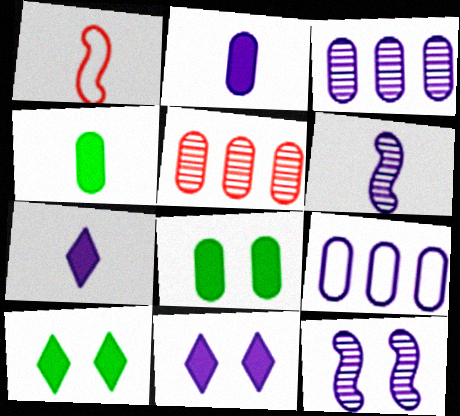[[1, 3, 10], 
[6, 9, 11], 
[7, 9, 12]]